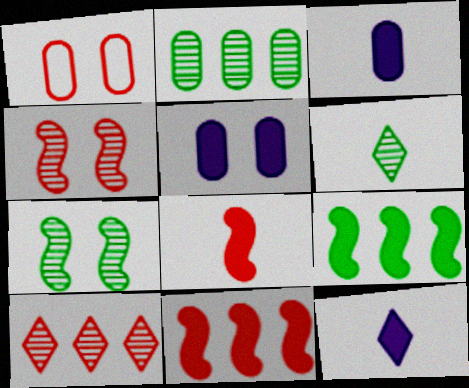[[1, 2, 3], 
[1, 8, 10], 
[2, 6, 7]]